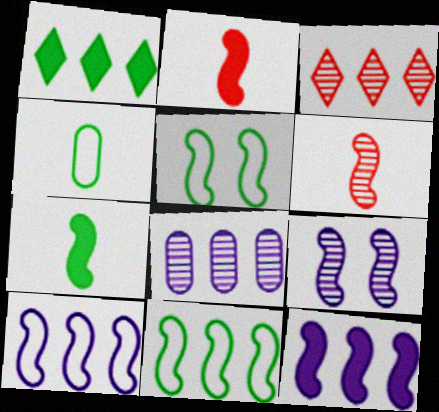[[2, 9, 11], 
[5, 6, 12]]